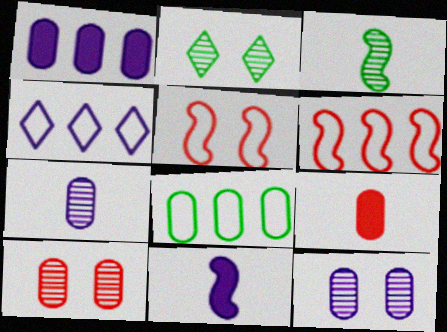[[4, 6, 8], 
[4, 11, 12], 
[8, 9, 12]]